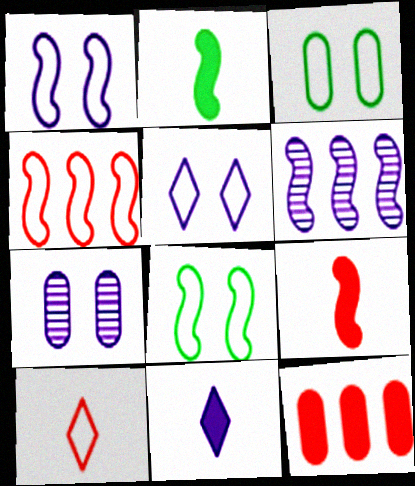[[6, 8, 9]]